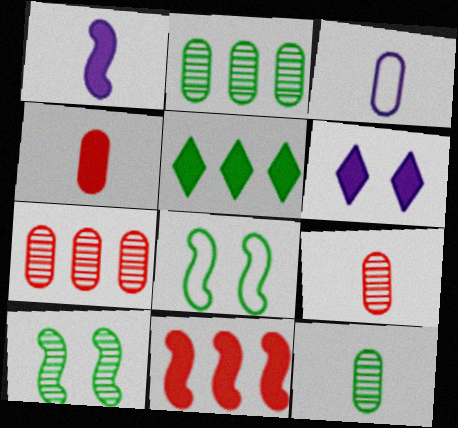[[3, 4, 12], 
[5, 8, 12]]